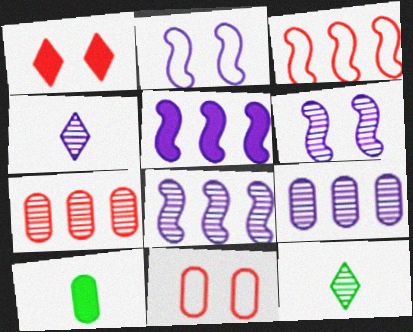[[1, 5, 10], 
[4, 6, 9], 
[5, 11, 12], 
[6, 7, 12], 
[9, 10, 11]]